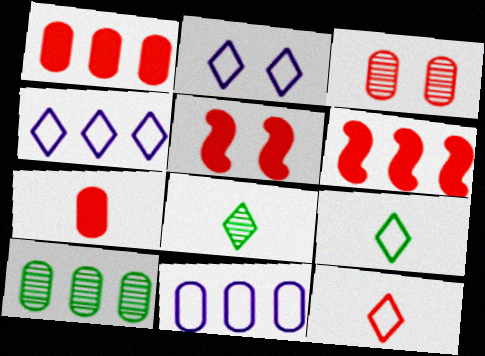[[1, 10, 11], 
[3, 6, 12], 
[4, 6, 10], 
[5, 8, 11]]